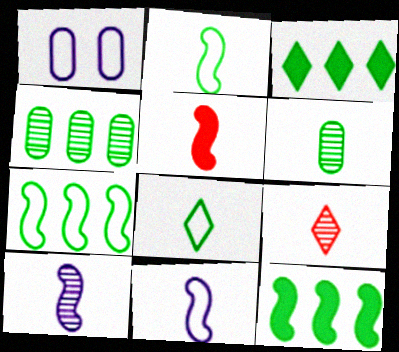[[1, 9, 12], 
[2, 5, 10], 
[3, 4, 7], 
[6, 9, 10]]